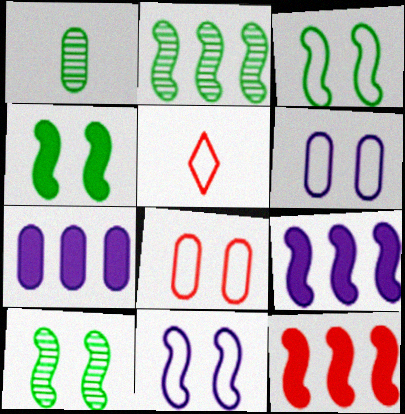[[1, 7, 8], 
[3, 4, 10], 
[5, 7, 10]]